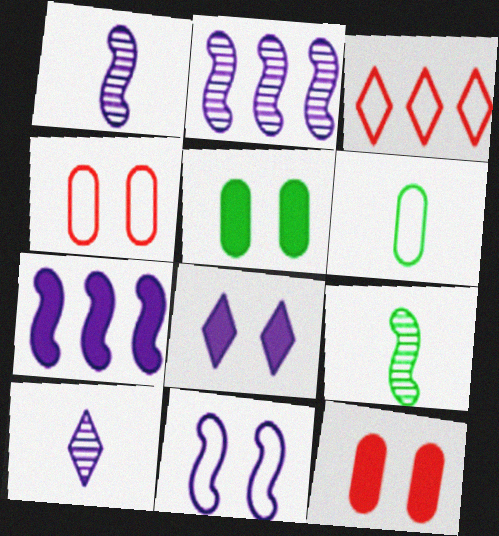[[1, 3, 5], 
[1, 7, 11], 
[3, 6, 11]]